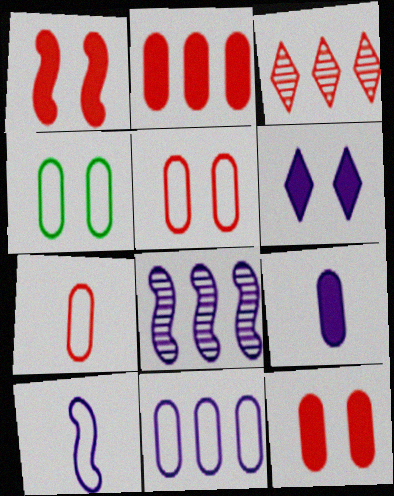[[1, 3, 7], 
[4, 7, 11]]